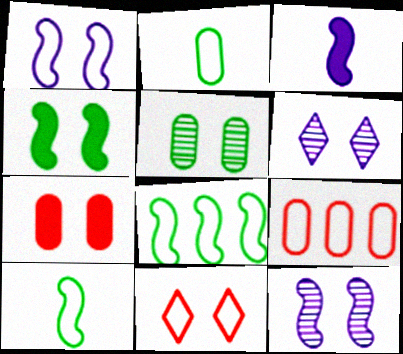[]